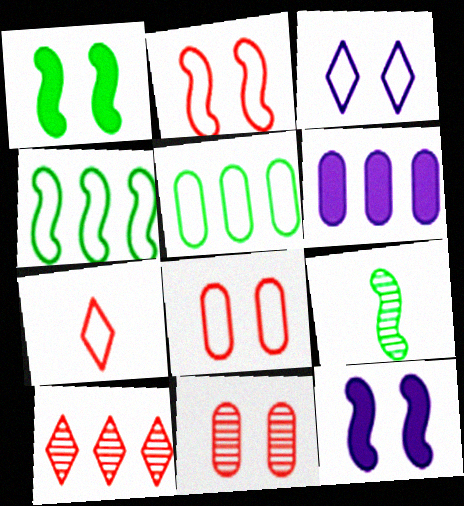[[1, 3, 11], 
[1, 4, 9], 
[4, 6, 10]]